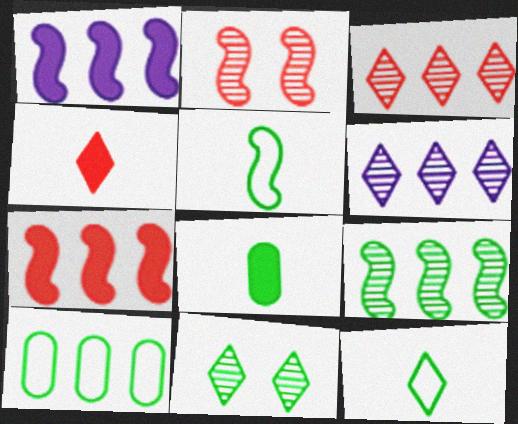[[1, 2, 5], 
[1, 3, 10], 
[6, 7, 10]]